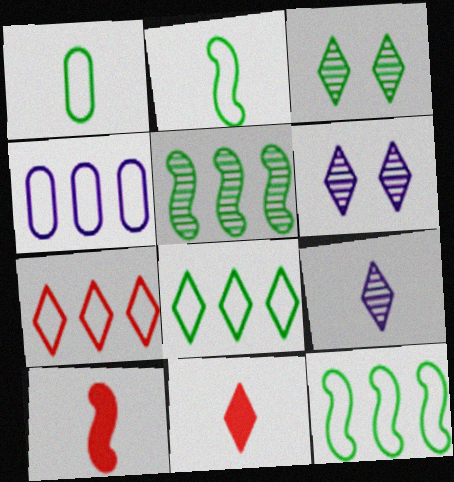[[1, 9, 10], 
[3, 4, 10], 
[4, 7, 12], 
[6, 8, 11]]